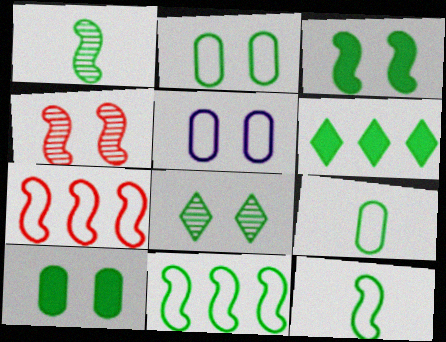[[1, 2, 6], 
[1, 3, 11], 
[2, 3, 8]]